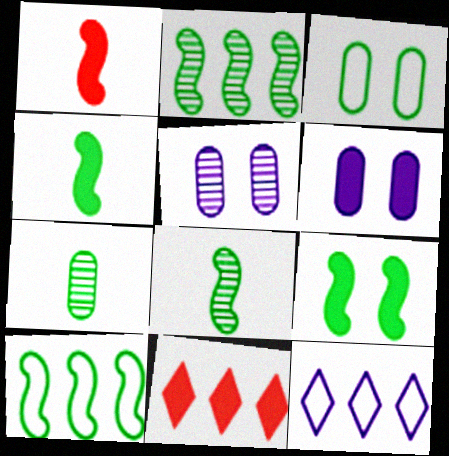[[4, 6, 11], 
[8, 9, 10]]